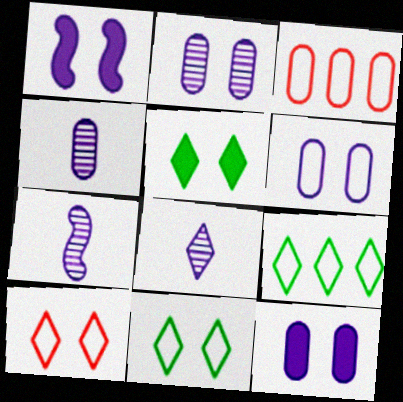[[2, 6, 12], 
[3, 5, 7], 
[4, 7, 8]]